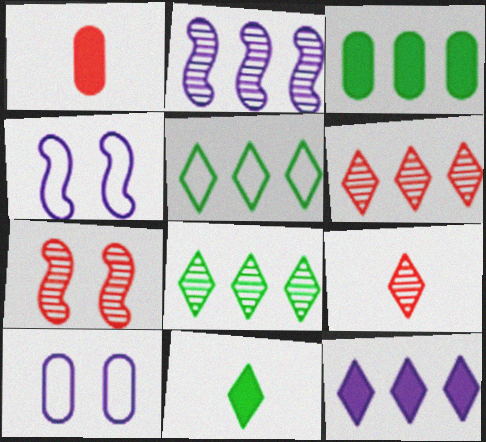[[1, 4, 8], 
[3, 4, 9], 
[5, 6, 12]]